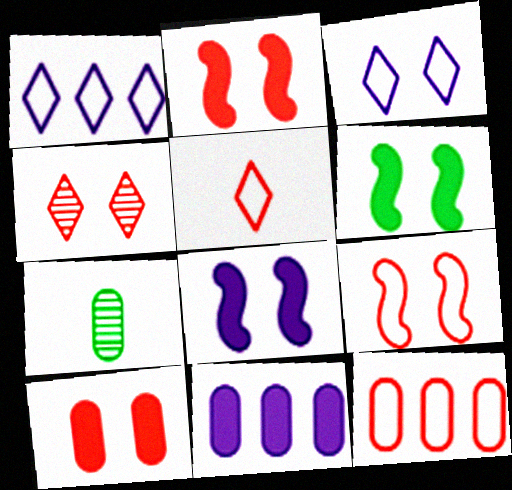[[1, 2, 7], 
[2, 6, 8], 
[4, 9, 10], 
[5, 9, 12]]